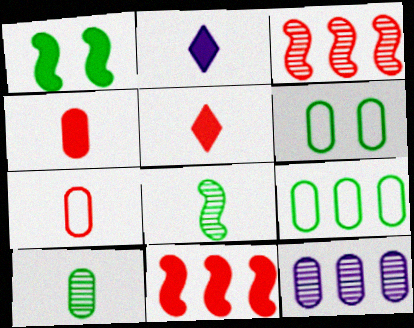[[2, 3, 6], 
[2, 7, 8], 
[4, 6, 12]]